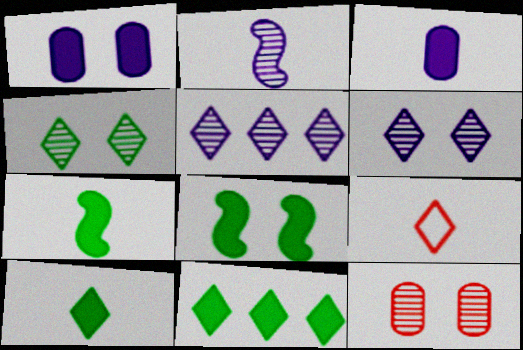[[6, 9, 11]]